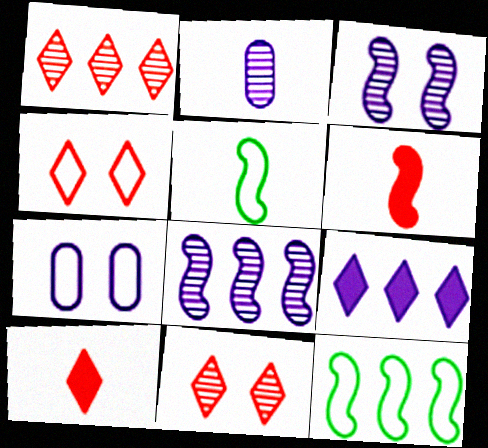[[1, 4, 10], 
[2, 5, 10], 
[3, 6, 12]]